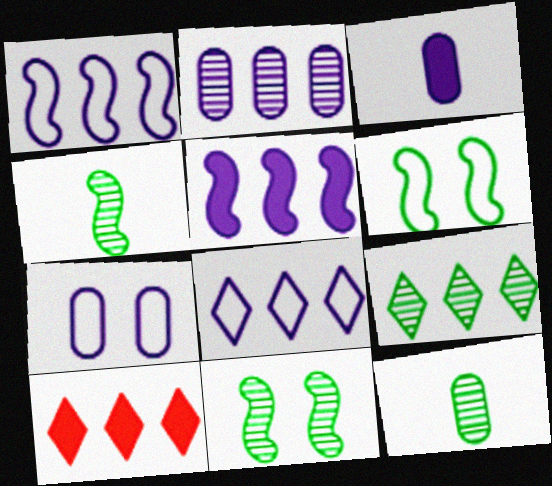[[2, 3, 7], 
[2, 5, 8], 
[4, 7, 10], 
[8, 9, 10], 
[9, 11, 12]]